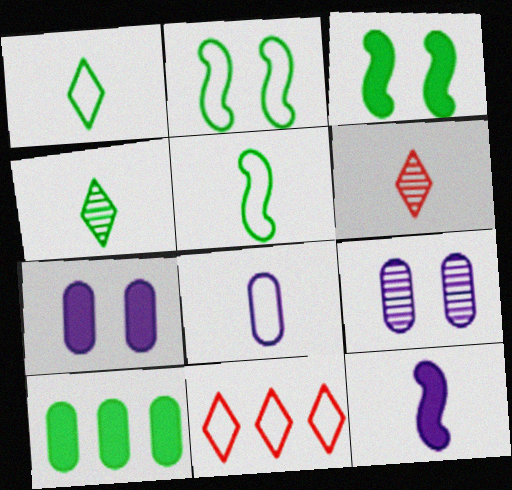[[2, 4, 10], 
[2, 8, 11]]